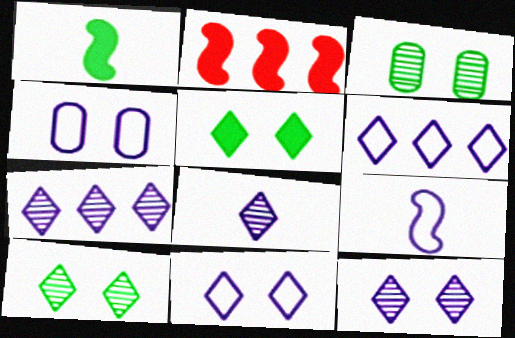[[4, 6, 9], 
[7, 8, 12]]